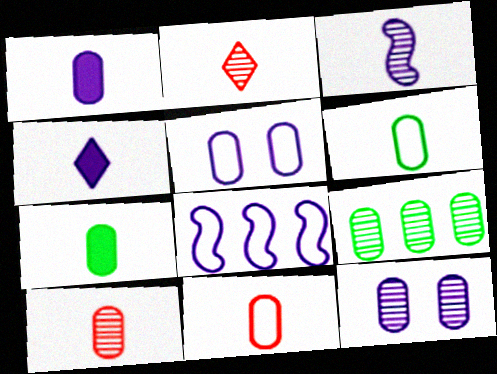[[1, 6, 10], 
[4, 8, 12], 
[9, 10, 12]]